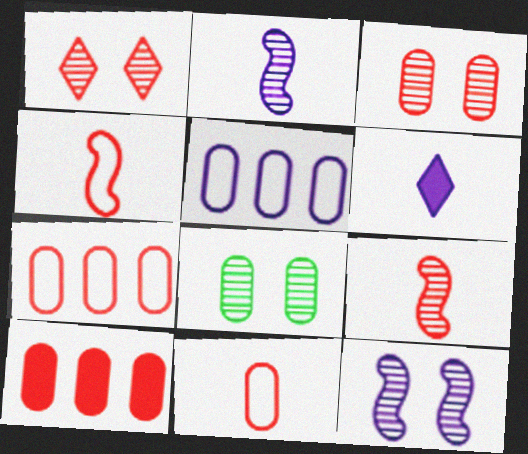[[1, 4, 10], 
[1, 8, 12], 
[3, 10, 11], 
[5, 6, 12]]